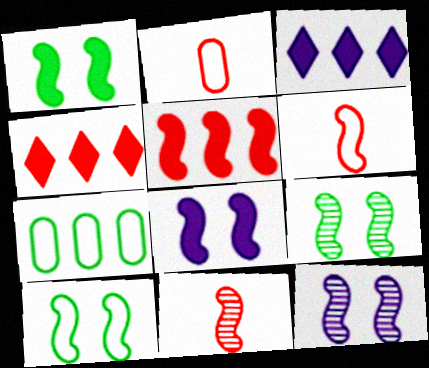[[1, 9, 10], 
[2, 3, 9]]